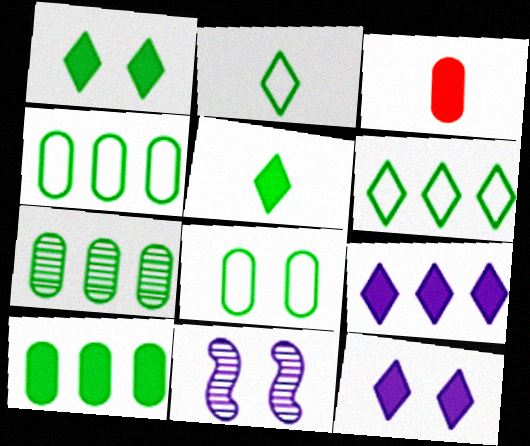[[3, 6, 11], 
[4, 7, 10]]